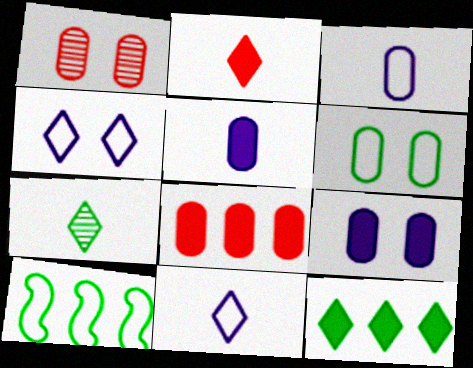[[1, 6, 9], 
[2, 7, 11]]